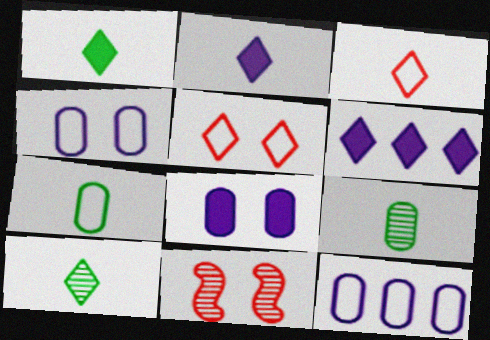[[1, 11, 12], 
[2, 3, 10], 
[5, 6, 10], 
[6, 7, 11]]